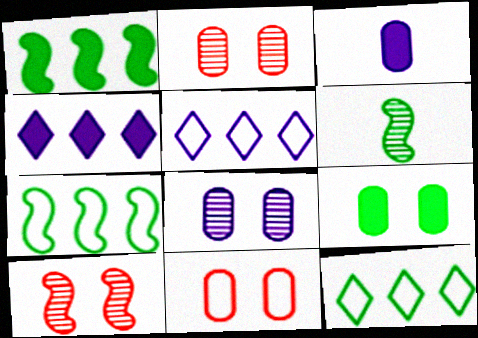[[3, 10, 12], 
[4, 6, 11], 
[6, 9, 12], 
[8, 9, 11]]